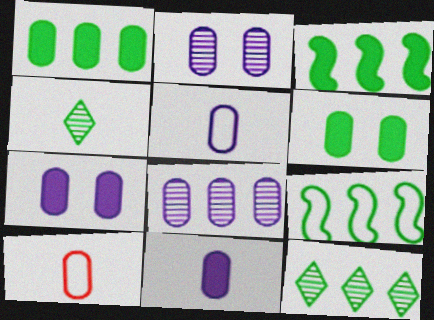[[1, 2, 10], 
[1, 9, 12], 
[4, 6, 9], 
[5, 7, 8], 
[6, 8, 10]]